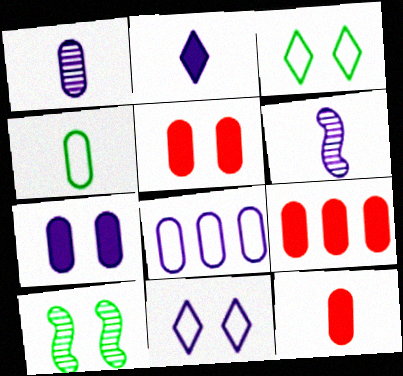[[1, 4, 12], 
[1, 7, 8], 
[3, 6, 9], 
[5, 9, 12], 
[5, 10, 11]]